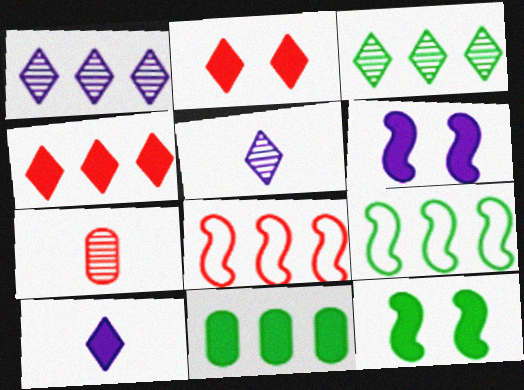[[1, 8, 11], 
[2, 7, 8], 
[3, 9, 11]]